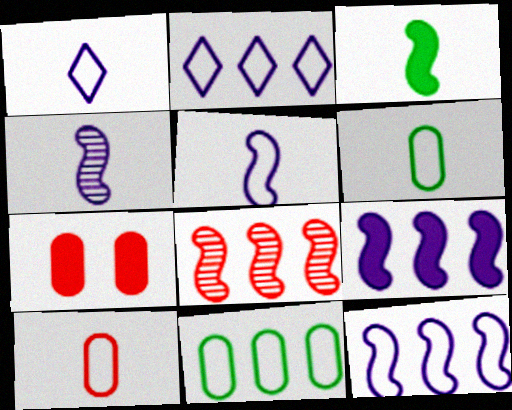[]